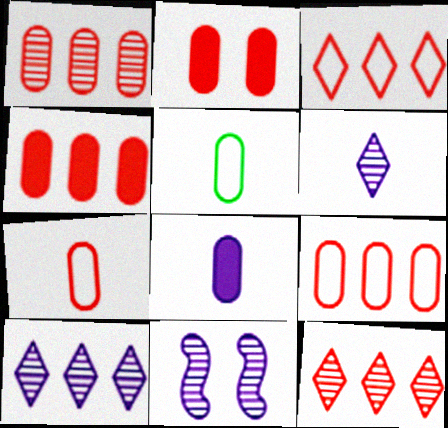[[1, 2, 7], 
[1, 4, 9]]